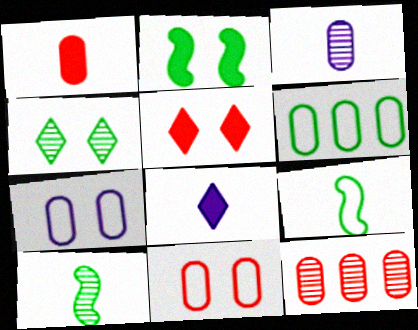[[1, 11, 12]]